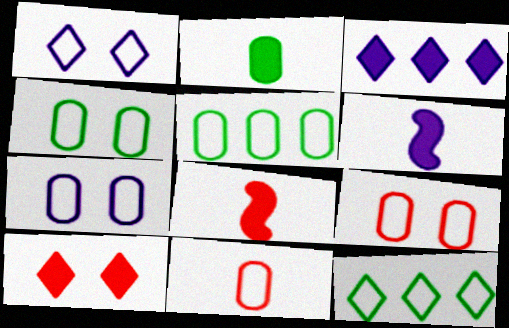[[4, 7, 9], 
[5, 7, 11]]